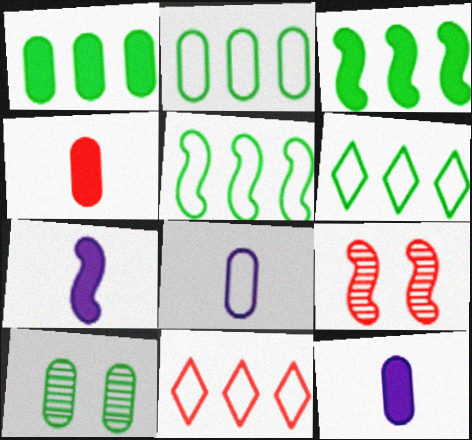[[2, 5, 6], 
[4, 9, 11], 
[5, 7, 9], 
[6, 9, 12], 
[7, 10, 11]]